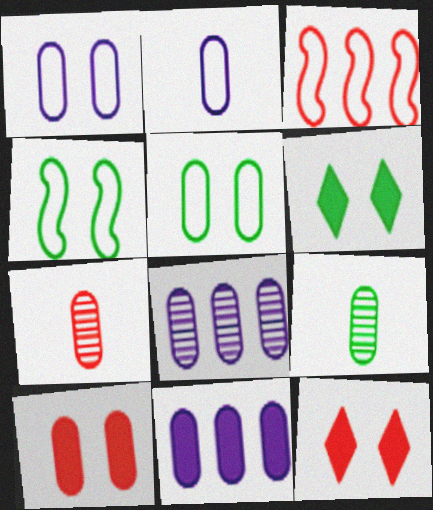[[3, 7, 12], 
[5, 7, 11]]